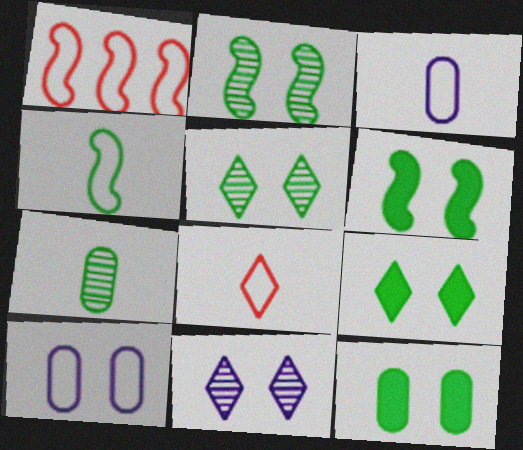[[3, 4, 8], 
[6, 9, 12]]